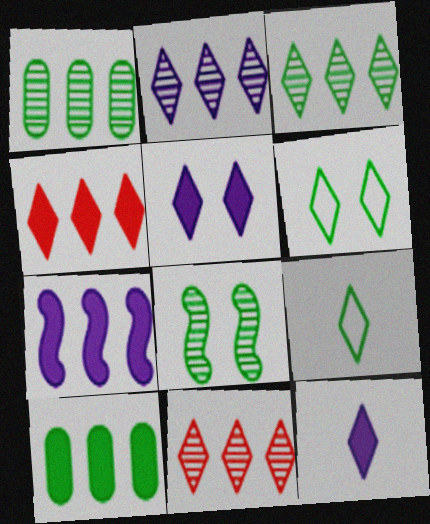[[2, 3, 11], 
[4, 7, 10], 
[5, 9, 11], 
[6, 11, 12], 
[8, 9, 10]]